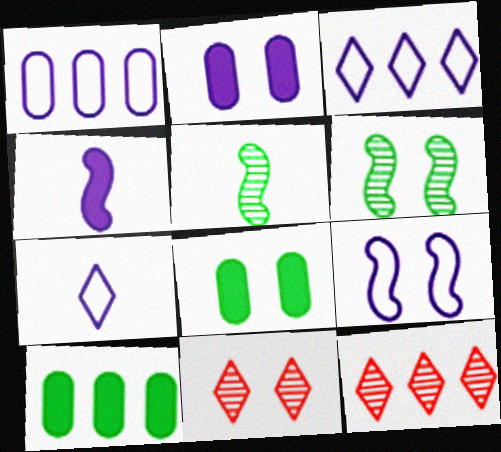[[1, 7, 9], 
[8, 9, 11]]